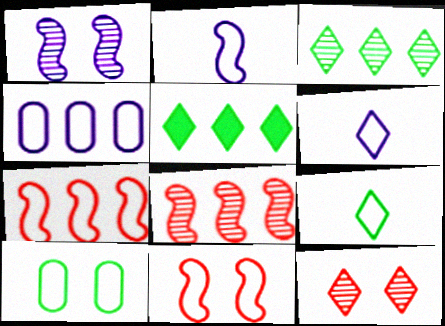[[4, 5, 8], 
[4, 9, 11], 
[5, 6, 12], 
[6, 7, 10]]